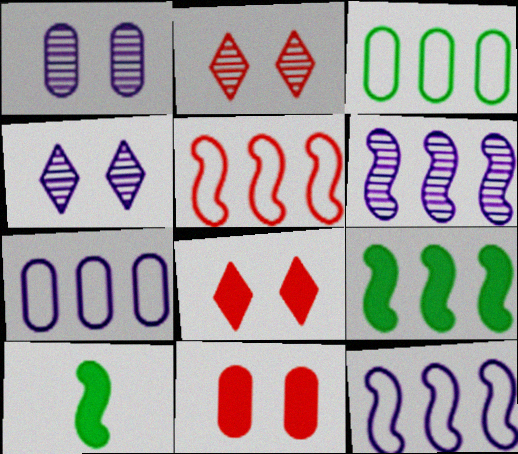[[2, 7, 10], 
[5, 6, 9]]